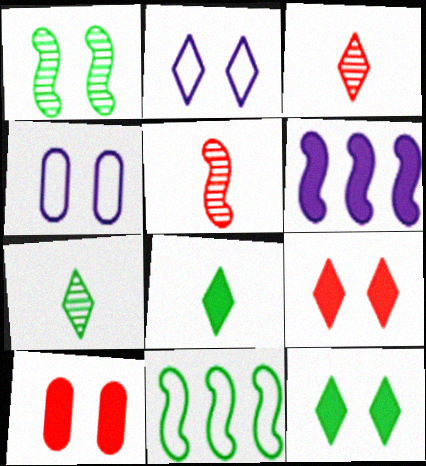[[1, 2, 10], 
[1, 4, 9], 
[6, 8, 10]]